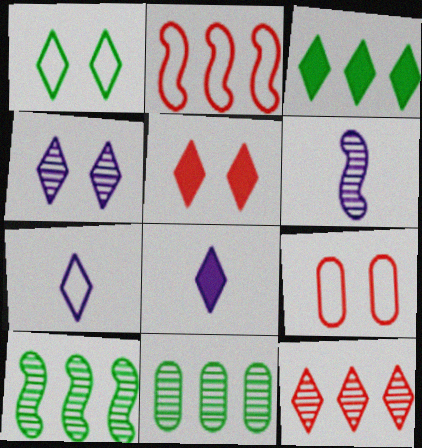[[1, 4, 5], 
[1, 8, 12], 
[3, 5, 8], 
[3, 6, 9], 
[8, 9, 10]]